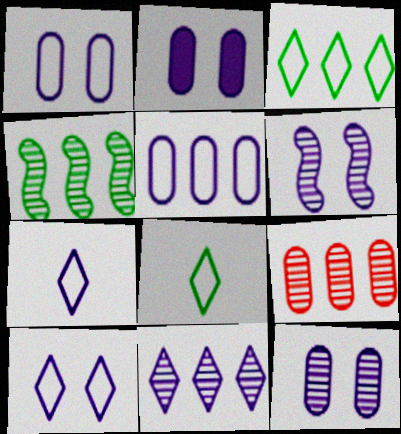[[1, 2, 12], 
[2, 6, 10], 
[4, 9, 11]]